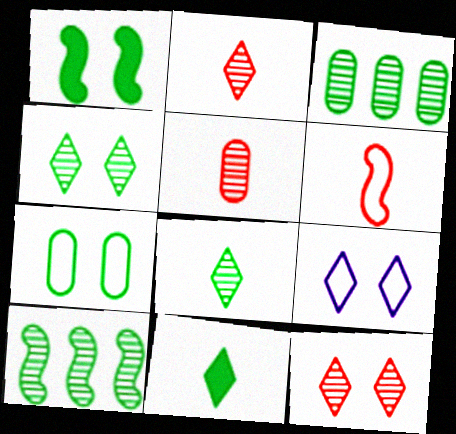[[1, 4, 7], 
[7, 10, 11]]